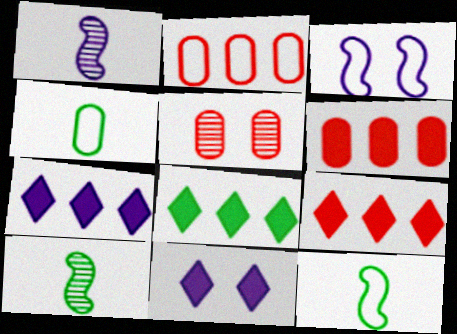[[2, 10, 11], 
[5, 7, 12], 
[7, 8, 9]]